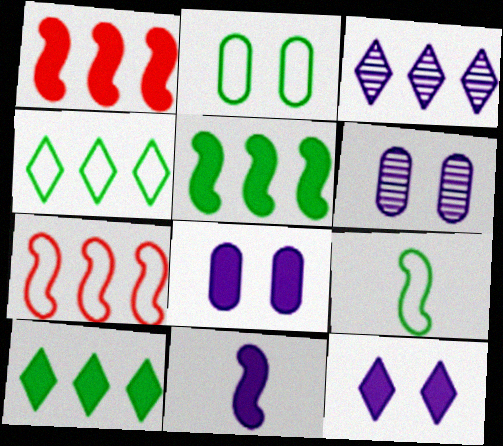[[2, 4, 9]]